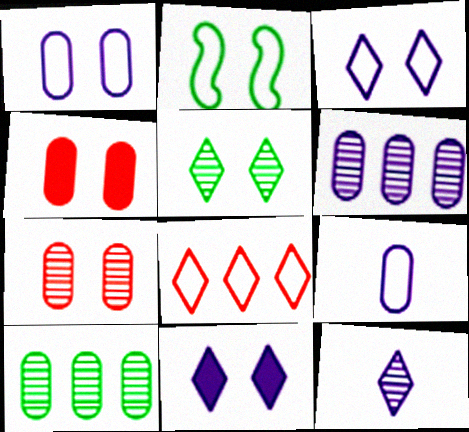[[2, 7, 11], 
[2, 8, 9], 
[4, 9, 10]]